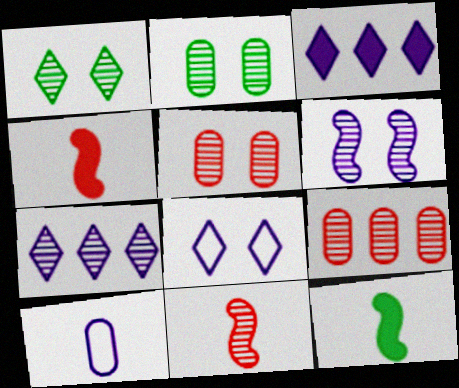[[1, 5, 6], 
[2, 7, 11], 
[3, 6, 10], 
[8, 9, 12]]